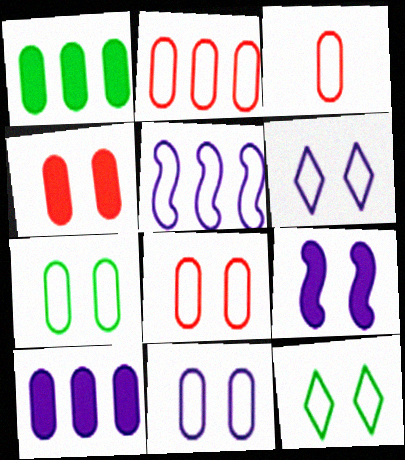[[2, 3, 8], 
[3, 5, 12], 
[7, 8, 11]]